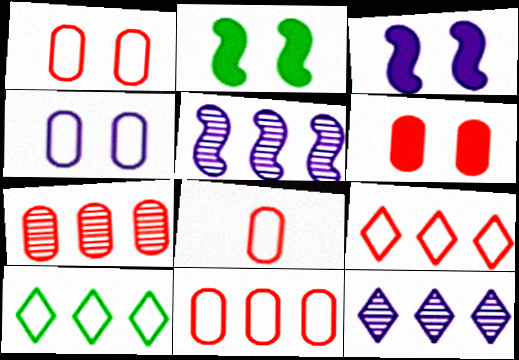[[1, 8, 11], 
[2, 8, 12], 
[6, 7, 8]]